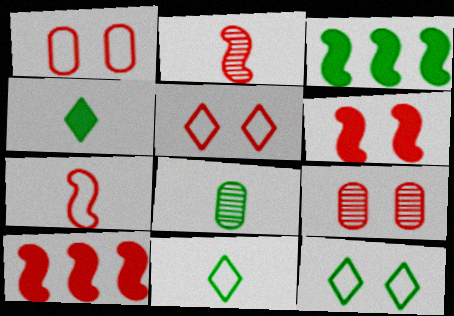[[3, 8, 12], 
[5, 6, 9]]